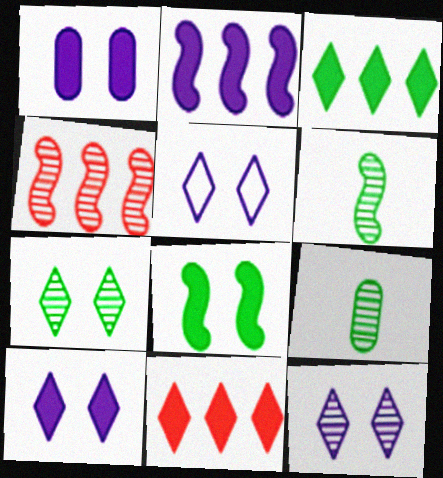[[4, 9, 12], 
[5, 10, 12]]